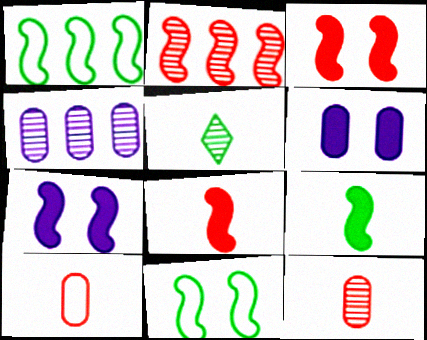[]